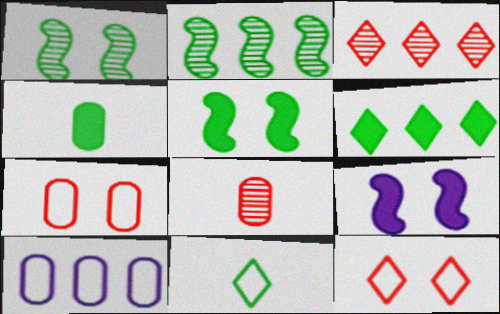[[4, 5, 6]]